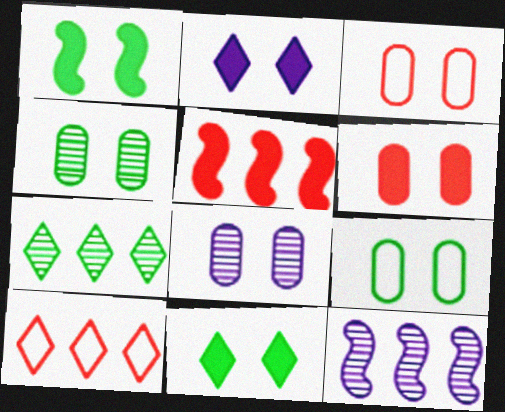[[1, 2, 6], 
[6, 8, 9]]